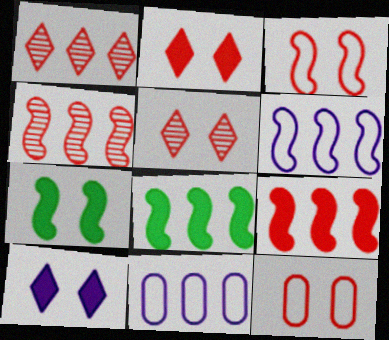[[1, 8, 11], 
[4, 6, 8]]